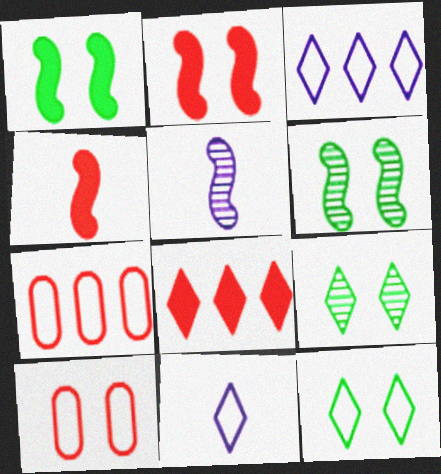[[8, 9, 11]]